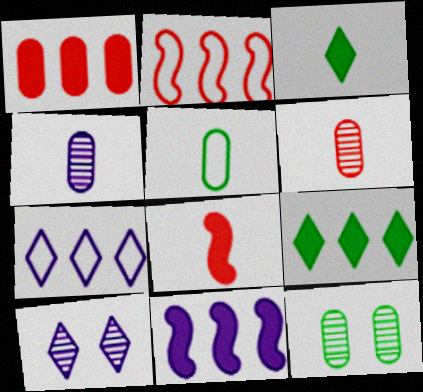[[1, 9, 11], 
[7, 8, 12]]